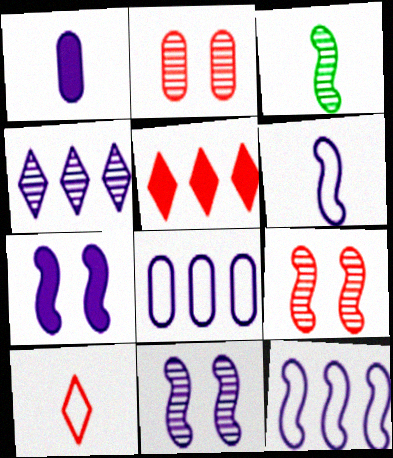[[1, 3, 10], 
[2, 3, 4]]